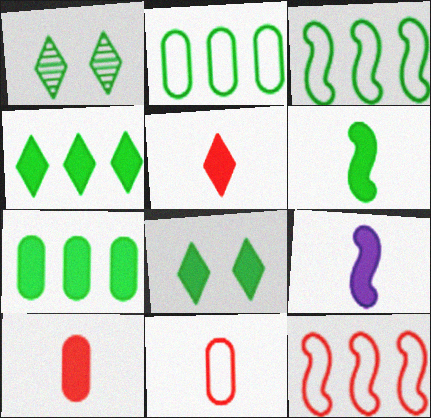[[1, 2, 6], 
[6, 7, 8]]